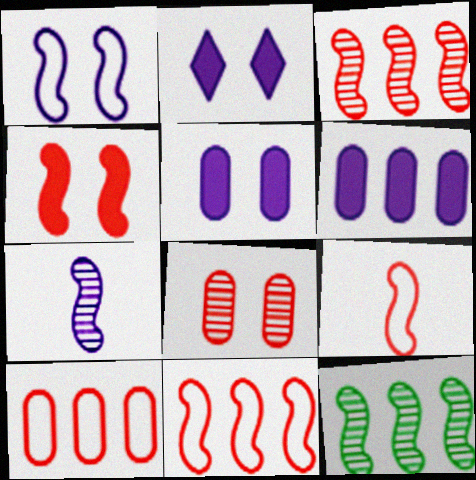[[3, 4, 9]]